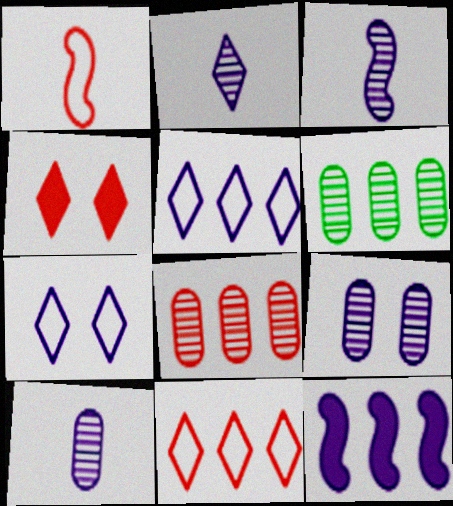[[1, 4, 8], 
[2, 3, 10], 
[6, 11, 12], 
[7, 10, 12]]